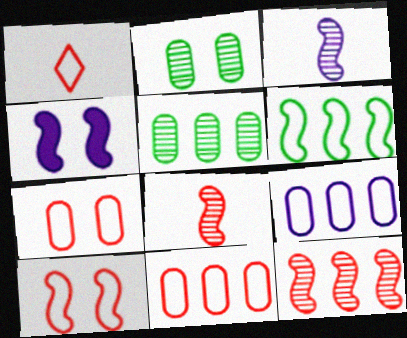[[1, 4, 5], 
[1, 10, 11], 
[4, 6, 8]]